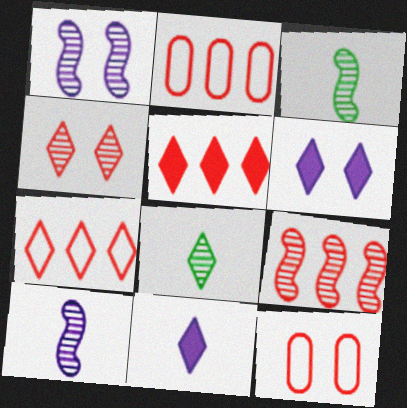[[1, 3, 9], 
[2, 3, 6], 
[2, 5, 9], 
[6, 7, 8]]